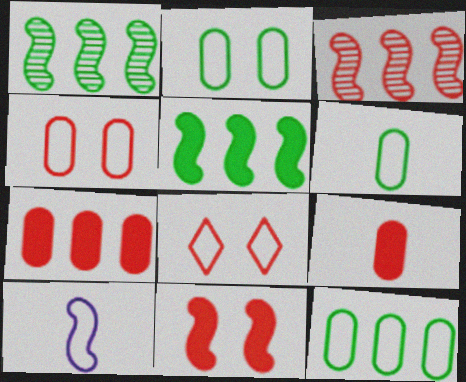[[1, 10, 11], 
[2, 6, 12], 
[3, 8, 9], 
[8, 10, 12]]